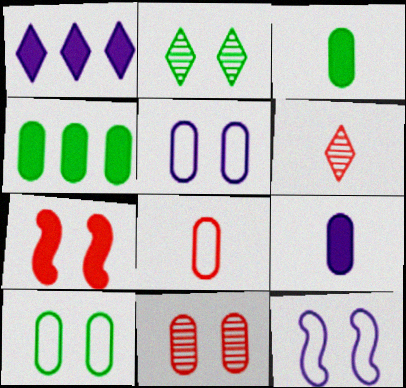[[1, 3, 7], 
[2, 5, 7], 
[4, 6, 12]]